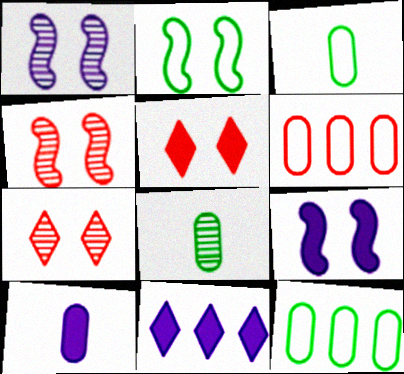[[2, 4, 9], 
[3, 4, 11], 
[9, 10, 11]]